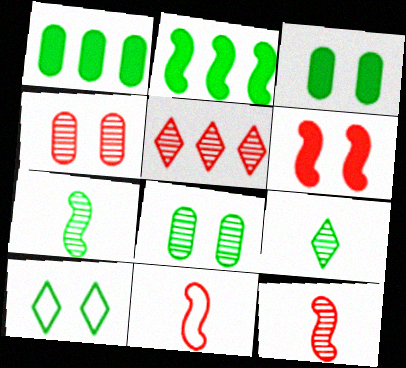[[1, 7, 10], 
[4, 5, 12]]